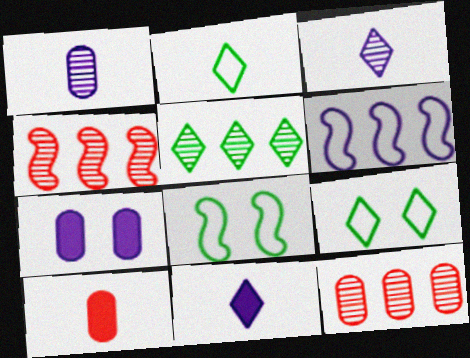[[2, 4, 7], 
[3, 6, 7], 
[8, 11, 12]]